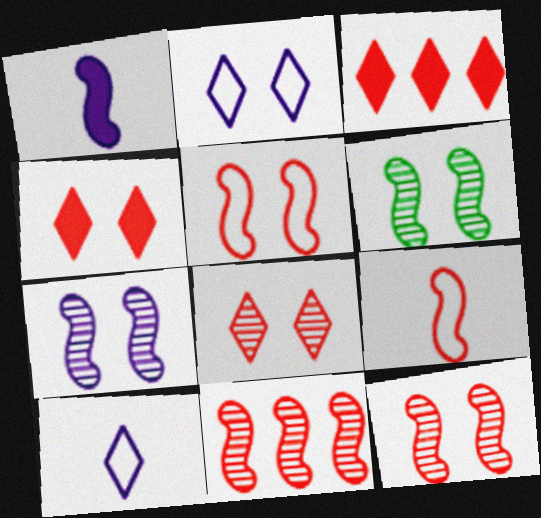[[6, 7, 12]]